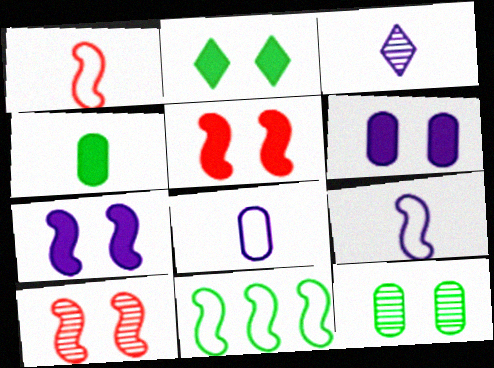[[1, 3, 4], 
[2, 5, 6]]